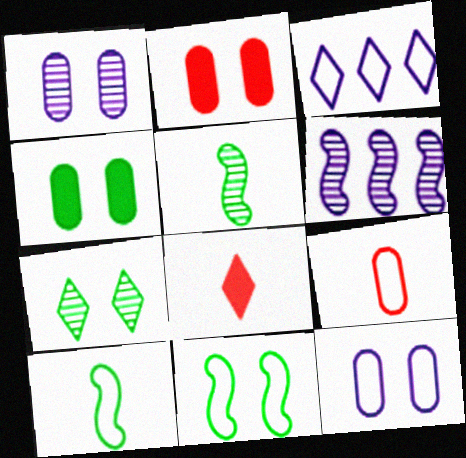[[2, 3, 5], 
[3, 7, 8], 
[3, 9, 11], 
[4, 7, 11]]